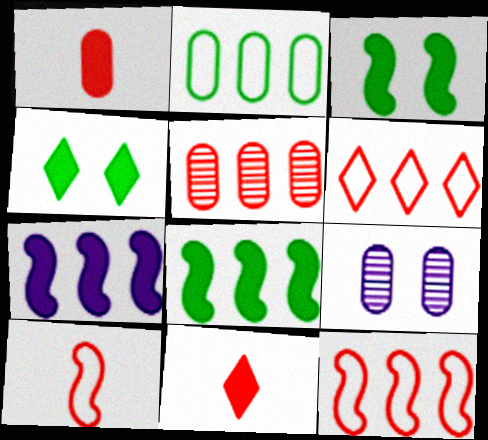[[1, 2, 9], 
[1, 4, 7]]